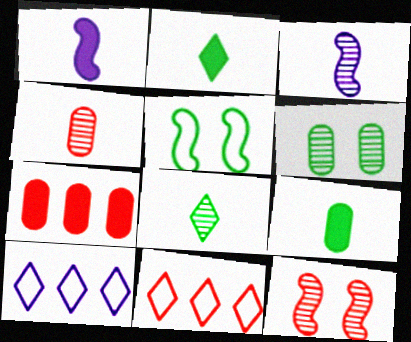[[1, 6, 11], 
[3, 4, 8], 
[9, 10, 12]]